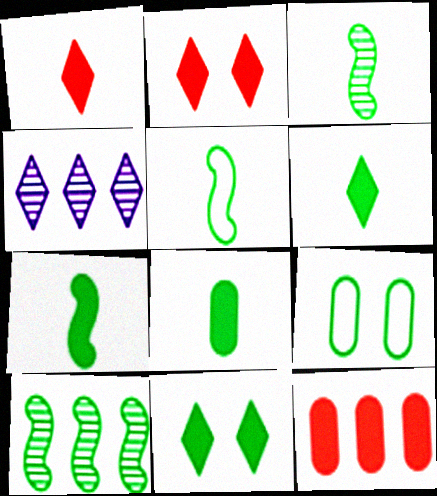[[3, 5, 7], 
[6, 7, 8], 
[6, 9, 10]]